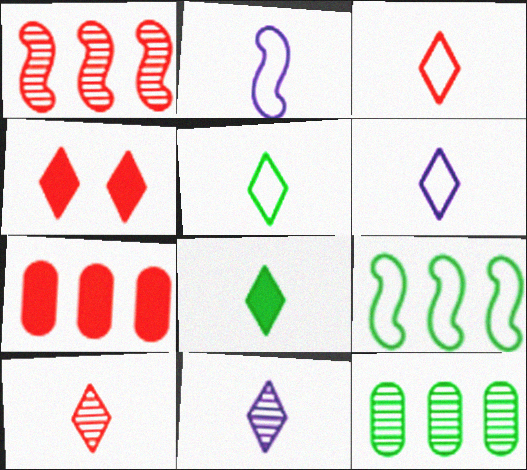[[2, 4, 12], 
[3, 5, 6], 
[3, 8, 11], 
[6, 8, 10]]